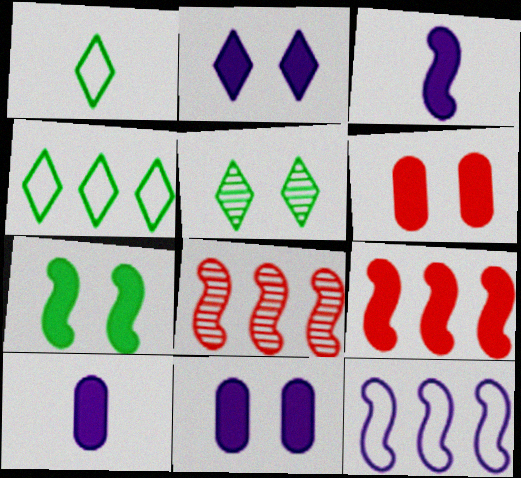[[1, 8, 11], 
[2, 6, 7], 
[3, 7, 9]]